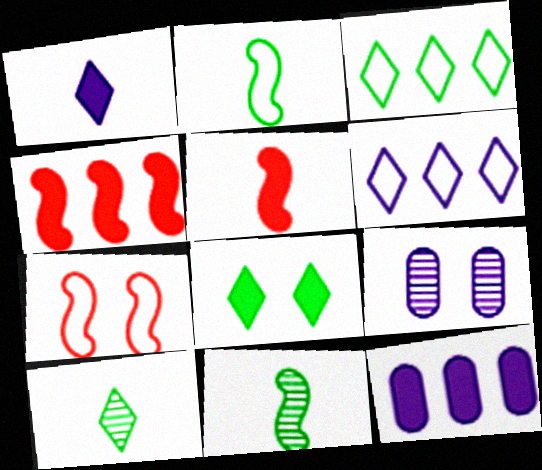[[3, 5, 9], 
[3, 8, 10], 
[5, 8, 12], 
[7, 8, 9], 
[7, 10, 12]]